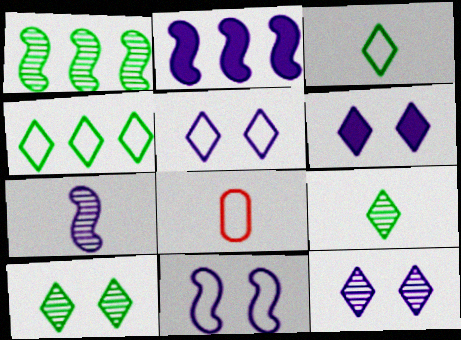[[1, 6, 8], 
[2, 7, 11], 
[2, 8, 10], 
[4, 8, 11], 
[5, 6, 12]]